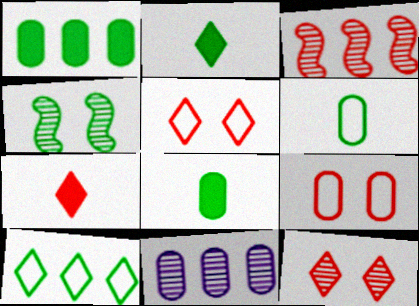[[3, 7, 9], 
[4, 8, 10], 
[8, 9, 11]]